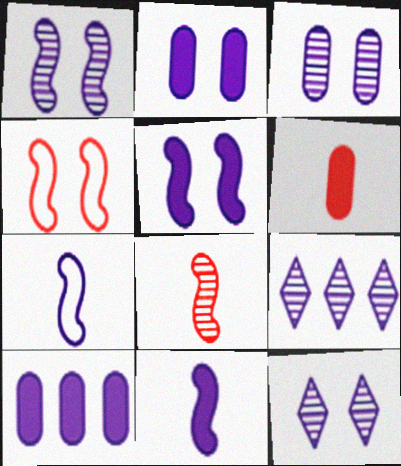[[1, 3, 12], 
[2, 7, 9], 
[7, 10, 12]]